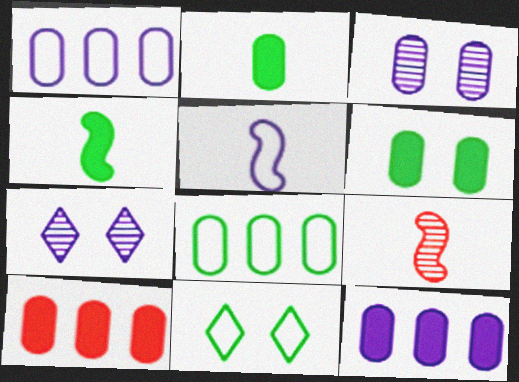[[4, 5, 9], 
[5, 7, 12], 
[9, 11, 12]]